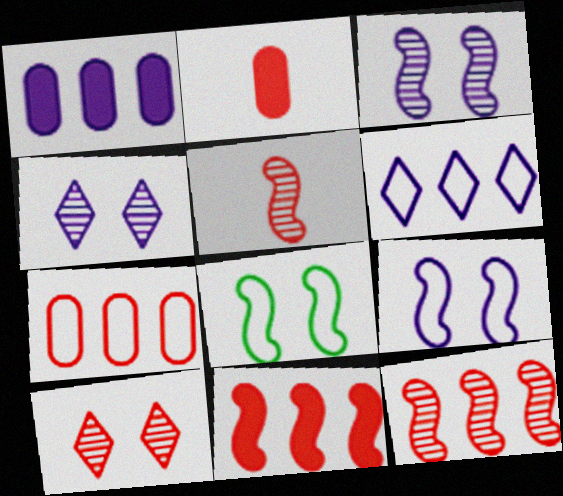[]